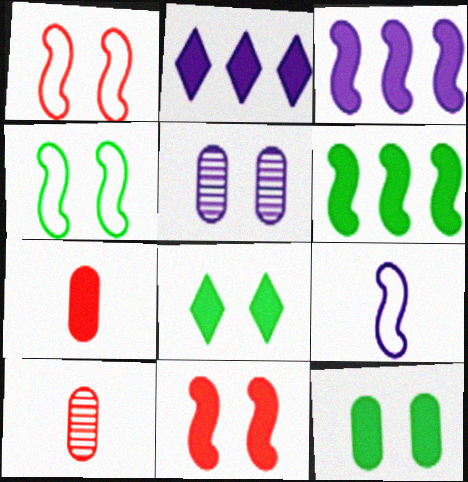[[1, 5, 8], 
[2, 4, 10], 
[2, 5, 9], 
[3, 7, 8]]